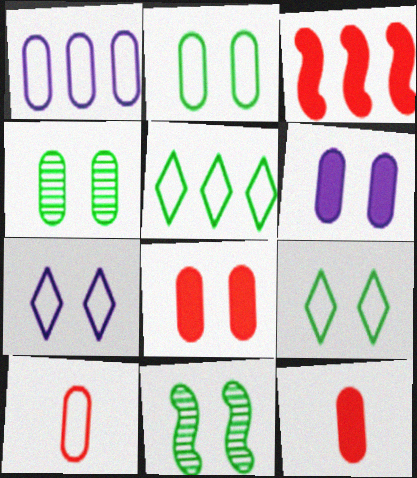[[1, 2, 10], 
[1, 4, 12], 
[7, 8, 11]]